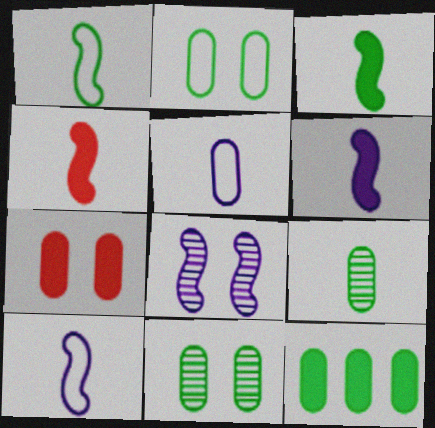[[2, 9, 12], 
[3, 4, 6]]